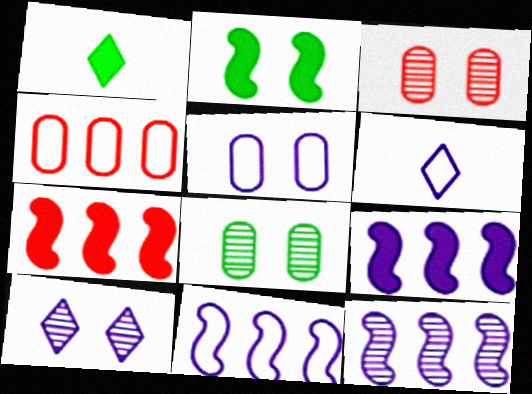[[1, 3, 11], 
[5, 6, 11], 
[6, 7, 8], 
[9, 11, 12]]